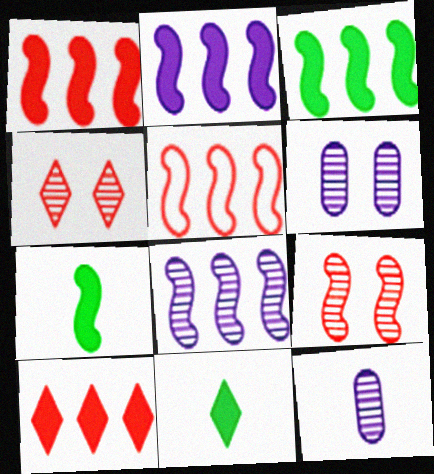[[1, 2, 3], 
[3, 5, 8], 
[5, 6, 11]]